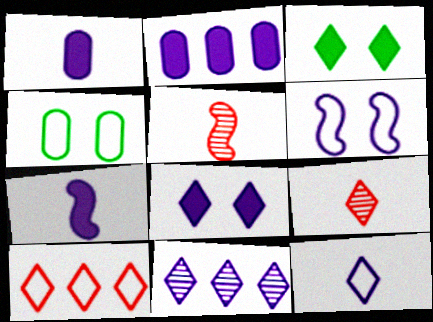[[1, 6, 11], 
[2, 7, 8], 
[8, 11, 12]]